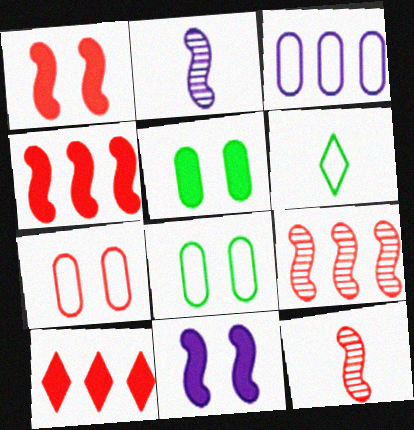[[2, 8, 10], 
[7, 10, 12]]